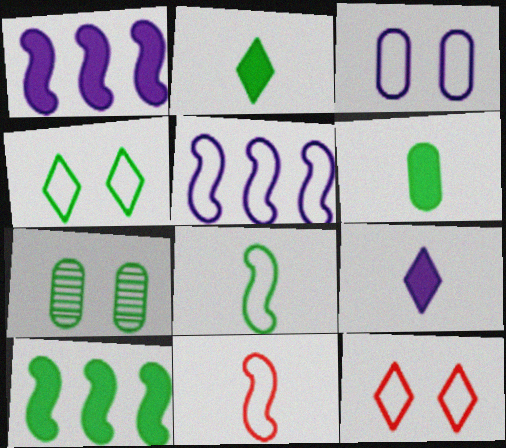[]